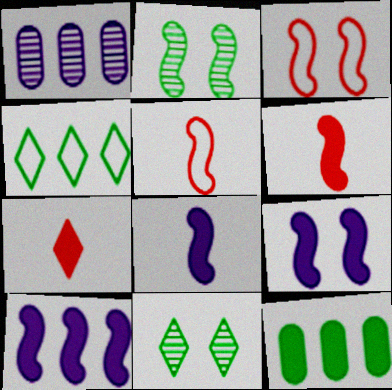[[2, 3, 9], 
[2, 5, 10], 
[7, 9, 12], 
[8, 9, 10]]